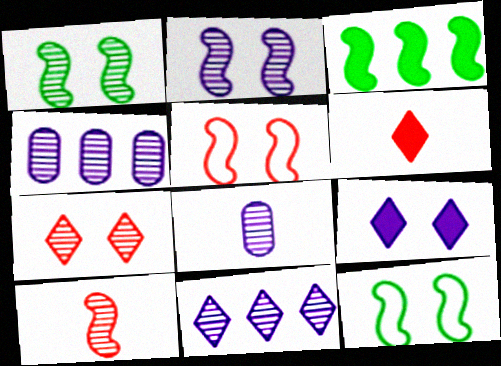[[2, 8, 11], 
[4, 6, 12]]